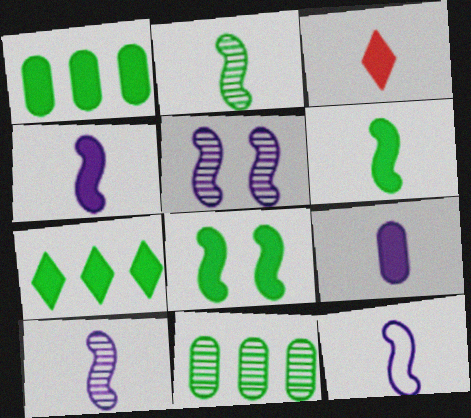[[3, 6, 9], 
[4, 10, 12]]